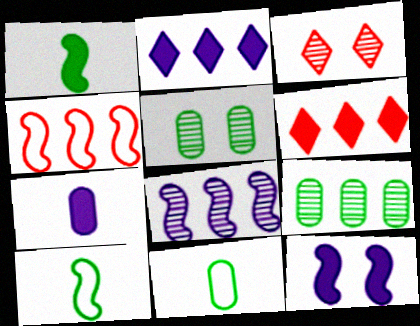[[2, 4, 9], 
[2, 7, 12]]